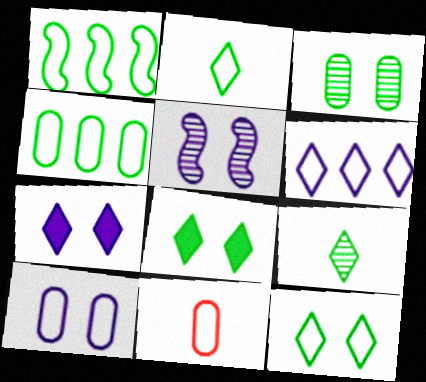[[4, 10, 11], 
[5, 7, 10]]